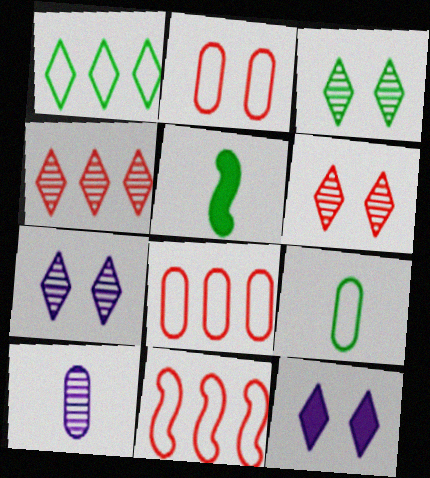[[3, 6, 7], 
[5, 7, 8]]